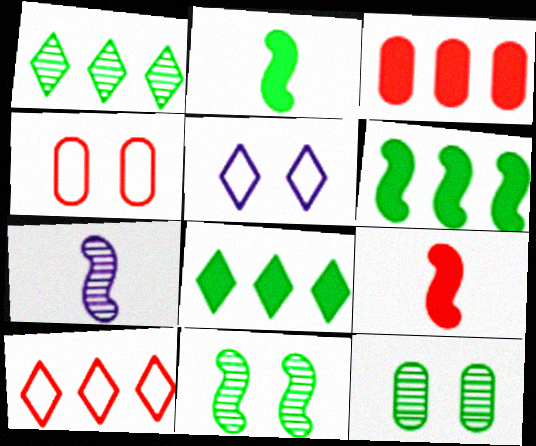[[4, 7, 8]]